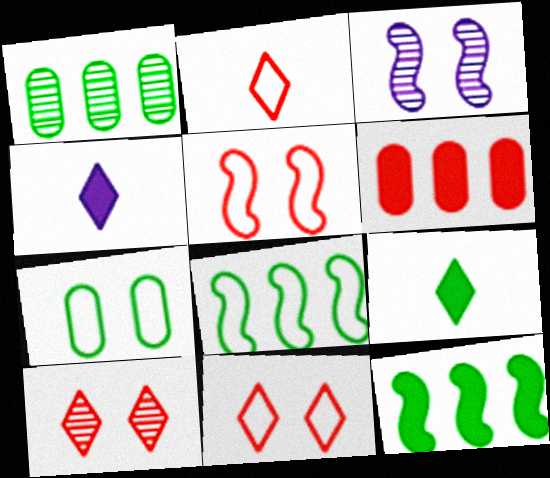[[1, 4, 5]]